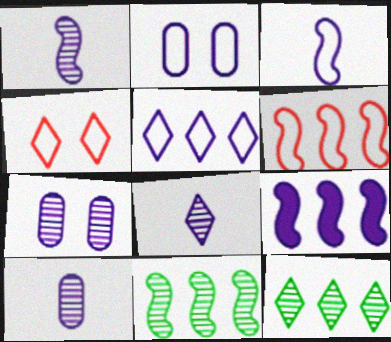[[1, 8, 10], 
[2, 3, 5], 
[2, 8, 9], 
[6, 9, 11]]